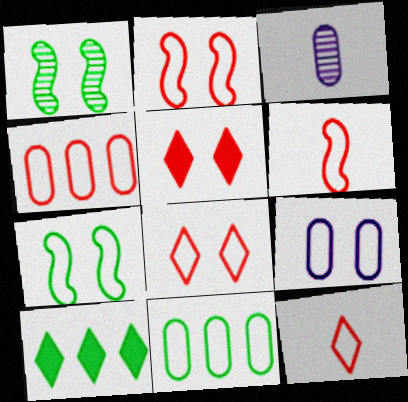[[1, 5, 9], 
[2, 3, 10], 
[2, 4, 12], 
[4, 6, 8], 
[7, 8, 9]]